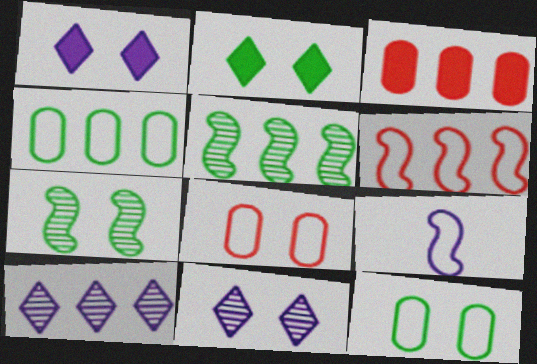[[1, 7, 8], 
[2, 7, 12]]